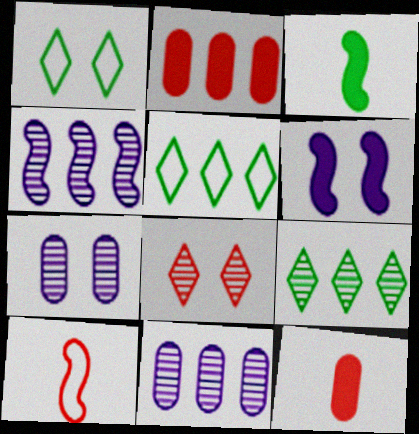[[1, 4, 12], 
[2, 4, 5], 
[2, 8, 10]]